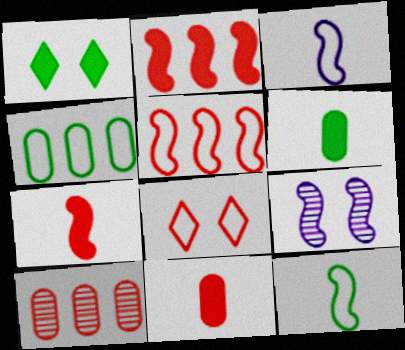[[1, 3, 10], 
[2, 9, 12], 
[3, 4, 8], 
[7, 8, 10]]